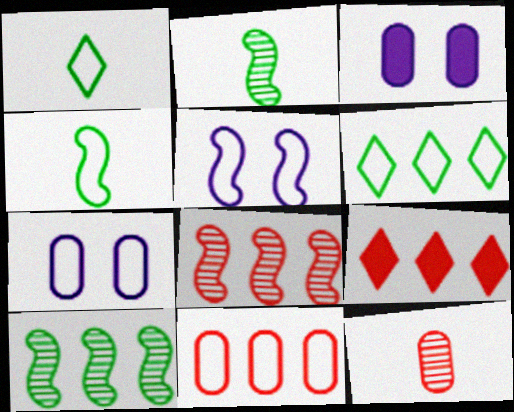[[1, 3, 8], 
[1, 5, 11], 
[2, 7, 9], 
[8, 9, 11]]